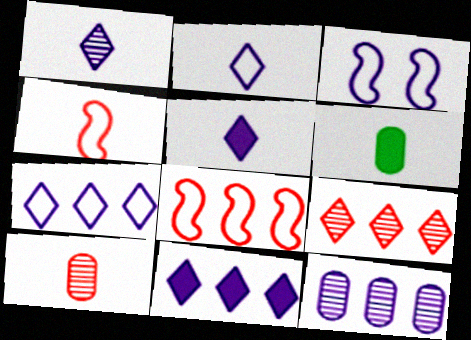[[1, 2, 5], 
[1, 4, 6], 
[3, 5, 12], 
[3, 6, 9]]